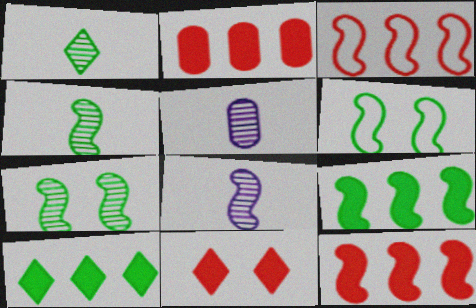[[4, 6, 9], 
[6, 8, 12]]